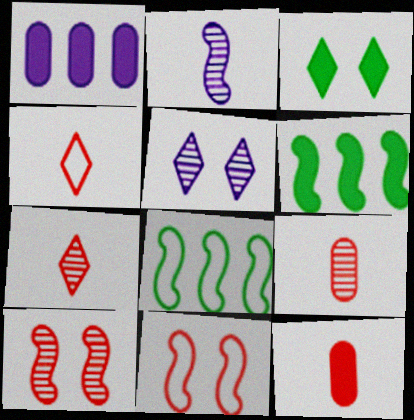[[2, 6, 11], 
[5, 8, 12]]